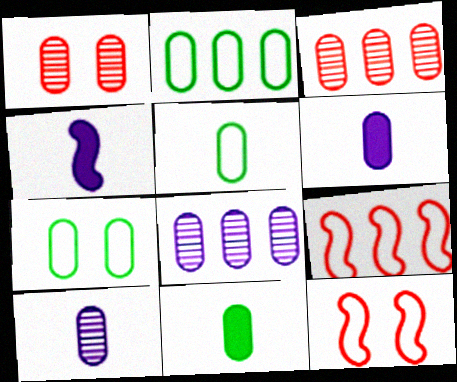[[1, 2, 6], 
[2, 5, 7], 
[3, 6, 7]]